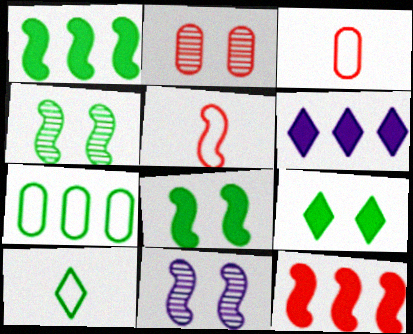[[1, 5, 11], 
[3, 4, 6]]